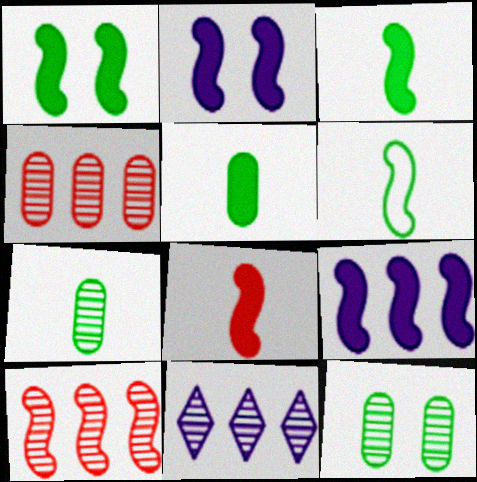[[1, 8, 9], 
[2, 6, 10]]